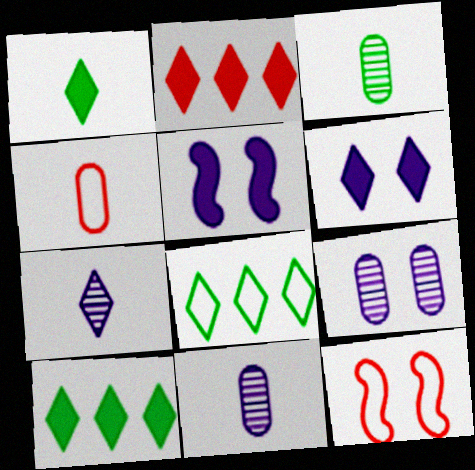[[1, 2, 6], 
[10, 11, 12]]